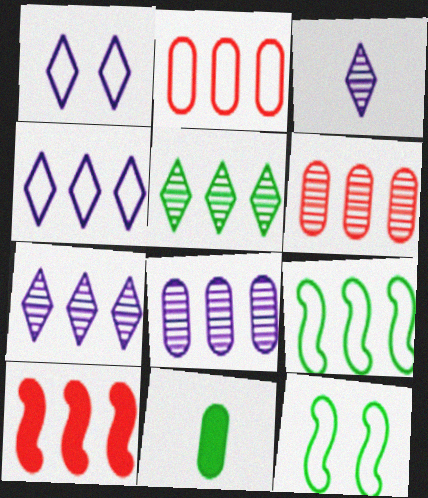[[2, 4, 9], 
[5, 11, 12]]